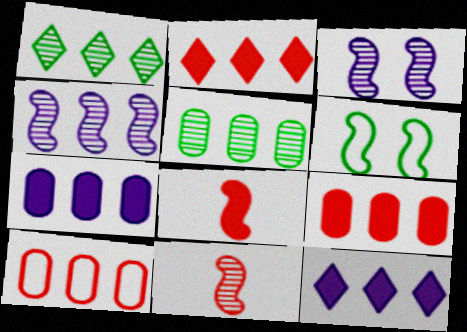[[4, 6, 8], 
[5, 7, 10]]